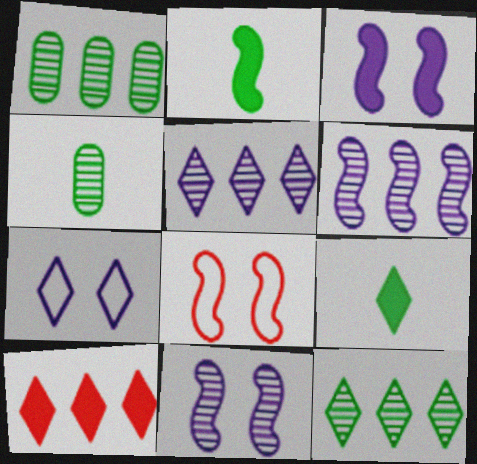[[2, 6, 8]]